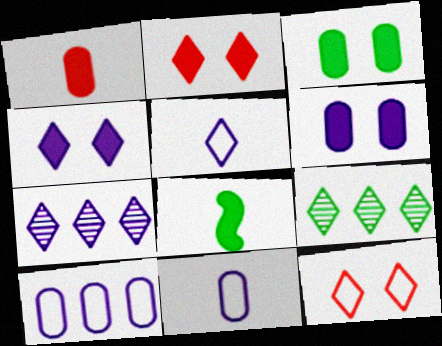[[2, 5, 9], 
[4, 5, 7]]